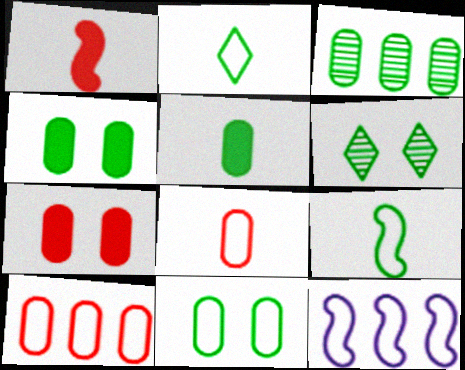[[3, 5, 11]]